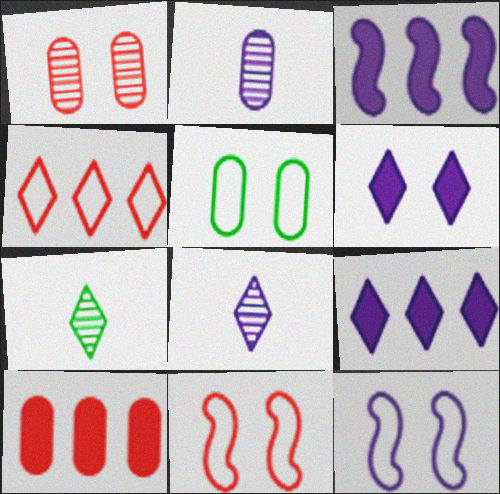[[2, 5, 10], 
[2, 9, 12], 
[4, 6, 7], 
[7, 10, 12]]